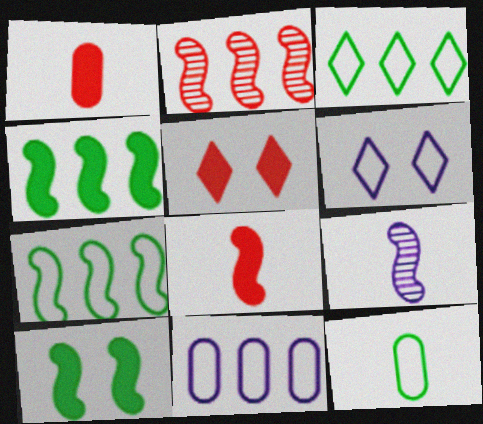[]